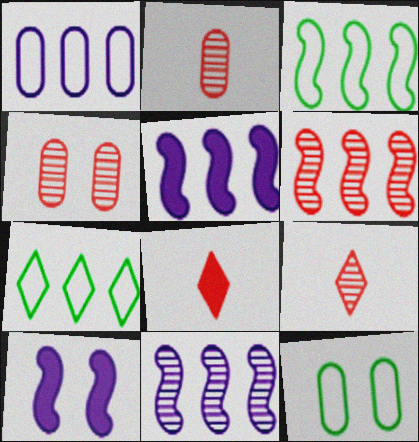[[2, 7, 10], 
[3, 5, 6], 
[4, 6, 9], 
[5, 9, 12], 
[8, 11, 12]]